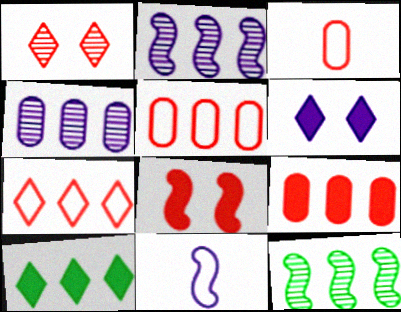[[2, 5, 10], 
[3, 6, 12], 
[4, 6, 11], 
[8, 11, 12]]